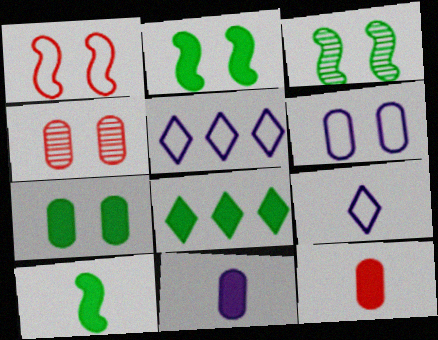[[3, 5, 12], 
[4, 5, 10], 
[4, 6, 7], 
[7, 8, 10]]